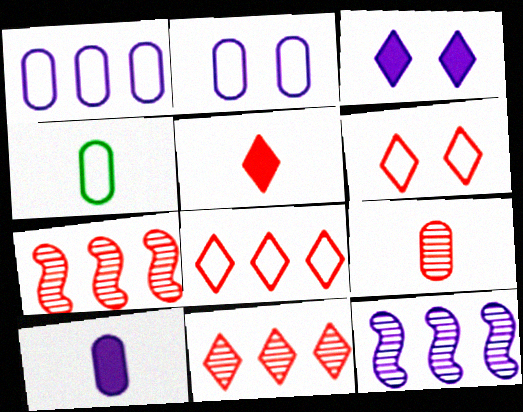[[3, 4, 7], 
[4, 9, 10], 
[5, 6, 11]]